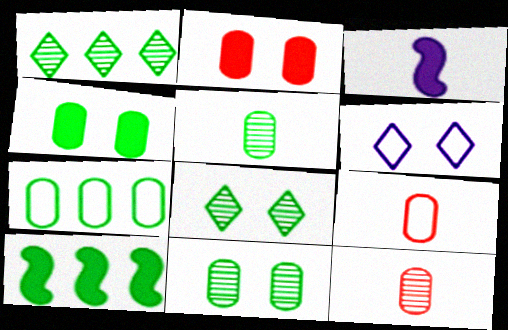[[1, 7, 10], 
[4, 5, 7], 
[6, 10, 12]]